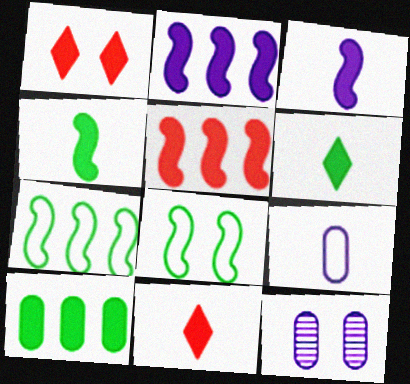[[1, 3, 10], 
[1, 8, 12], 
[7, 11, 12]]